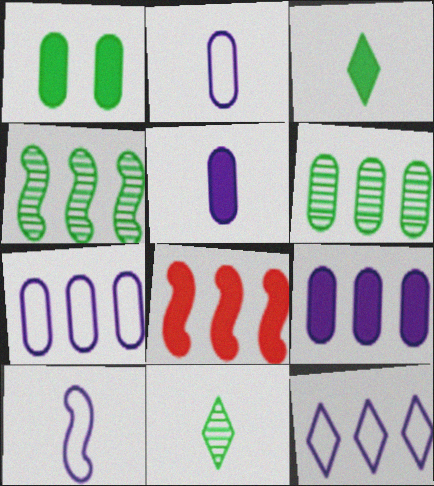[[6, 8, 12]]